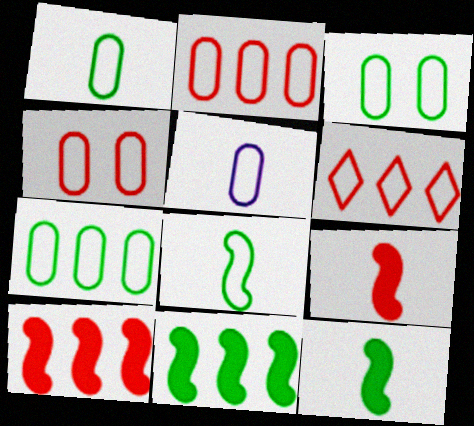[[1, 3, 7], 
[2, 3, 5], 
[4, 5, 7]]